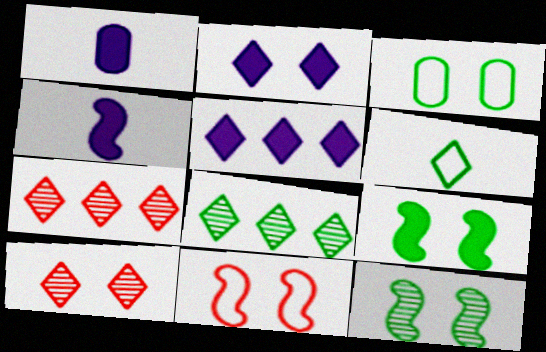[[1, 8, 11], 
[2, 6, 7], 
[3, 4, 7], 
[5, 6, 10]]